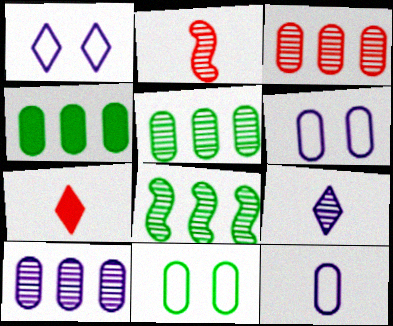[[1, 2, 4], 
[3, 5, 10], 
[6, 7, 8]]